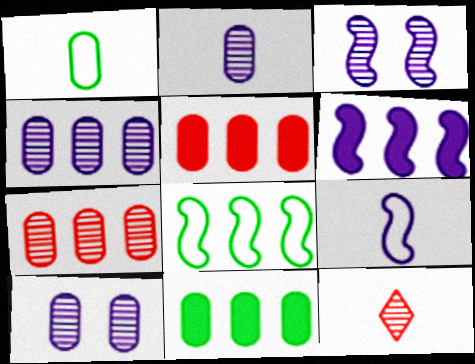[[1, 5, 10], 
[2, 4, 10], 
[3, 6, 9]]